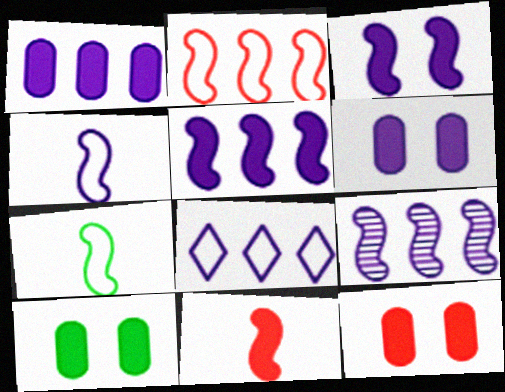[[1, 8, 9], 
[3, 4, 9], 
[6, 10, 12]]